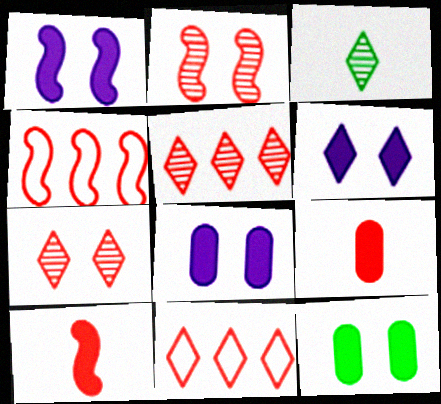[[1, 6, 8], 
[2, 4, 10], 
[2, 9, 11], 
[3, 4, 8], 
[3, 6, 11], 
[4, 7, 9]]